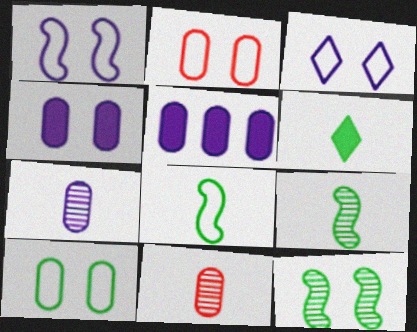[[5, 10, 11]]